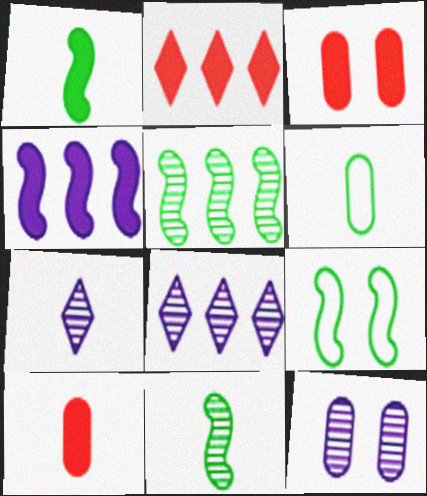[[1, 5, 9], 
[8, 9, 10]]